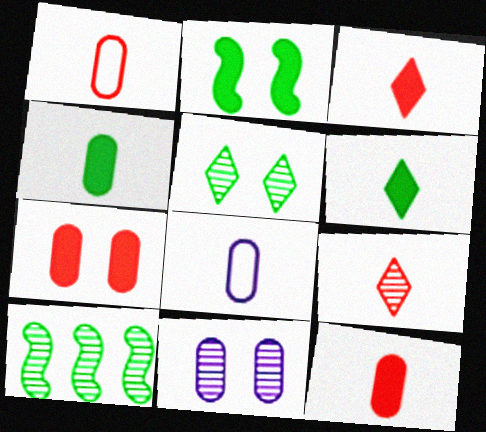[[9, 10, 11]]